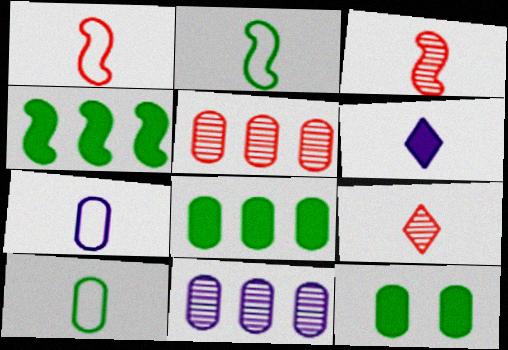[[3, 6, 10], 
[5, 7, 12]]